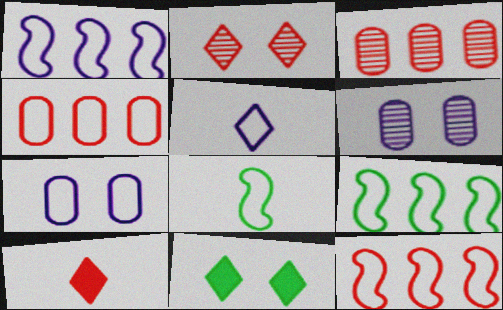[[1, 5, 7], 
[1, 9, 12], 
[6, 9, 10]]